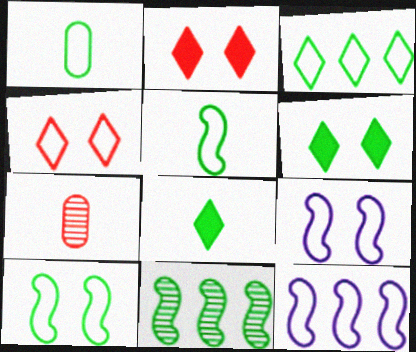[[1, 3, 10], 
[1, 4, 12], 
[1, 6, 11], 
[6, 7, 12]]